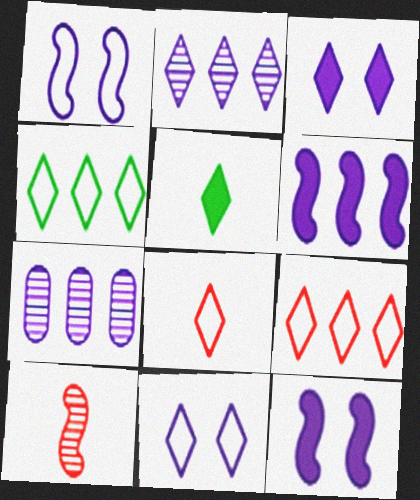[[4, 8, 11]]